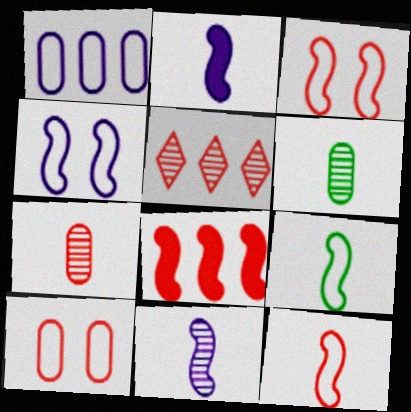[]